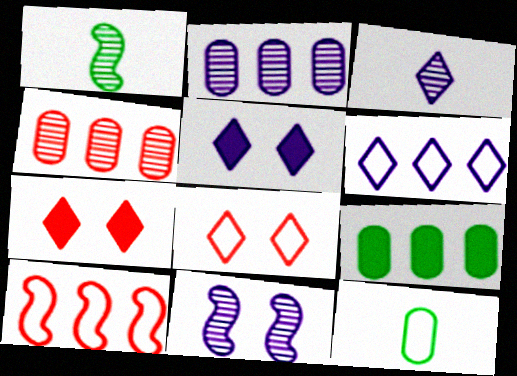[[2, 3, 11], 
[3, 5, 6]]